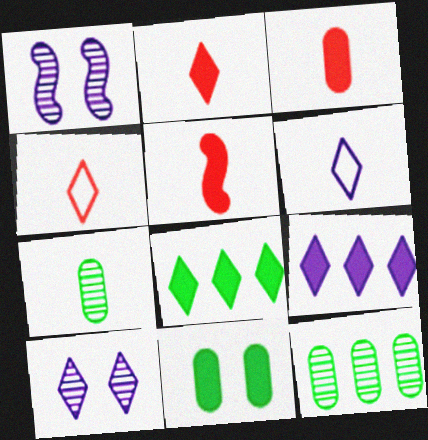[[2, 3, 5], 
[4, 8, 10], 
[5, 6, 7], 
[5, 9, 11], 
[6, 9, 10]]